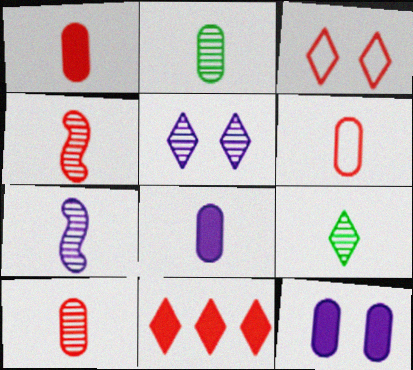[[1, 6, 10], 
[2, 6, 8], 
[7, 9, 10]]